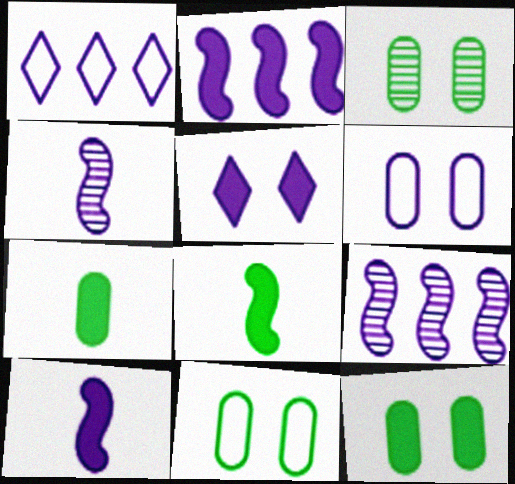[[3, 11, 12]]